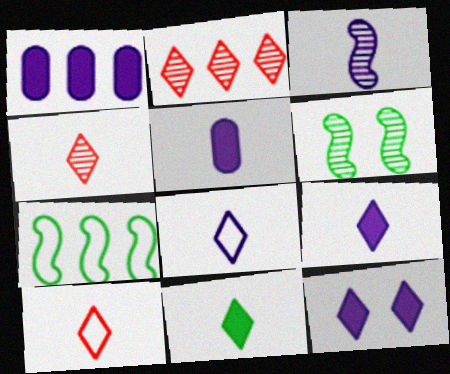[[1, 2, 7], 
[1, 6, 10], 
[3, 5, 8], 
[4, 8, 11]]